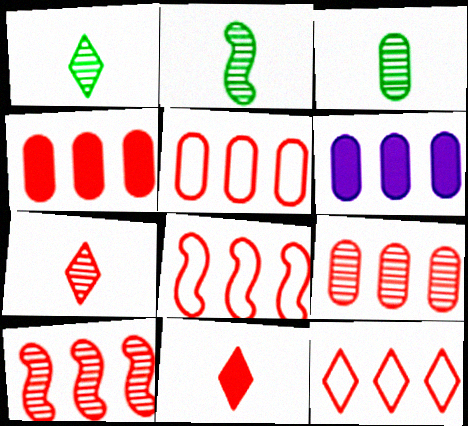[[1, 2, 3], 
[4, 5, 9], 
[4, 10, 12], 
[5, 8, 12]]